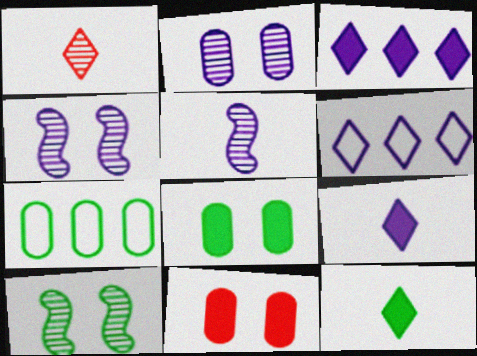[[7, 10, 12]]